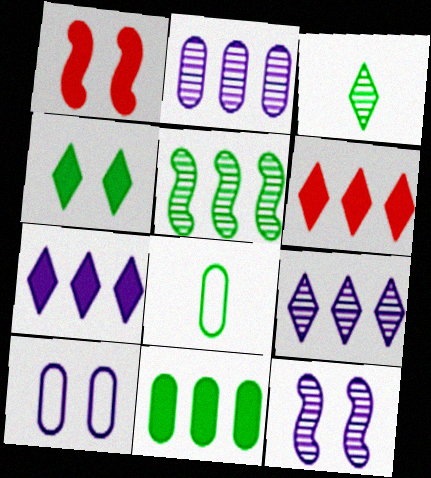[[1, 8, 9], 
[4, 5, 8], 
[6, 8, 12]]